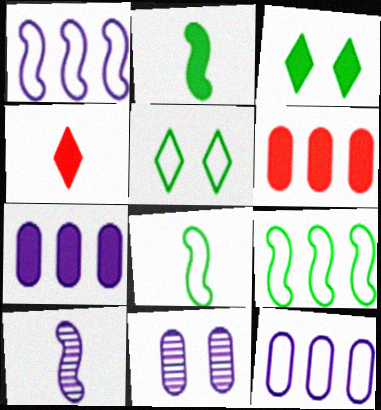[[4, 9, 11], 
[5, 6, 10]]